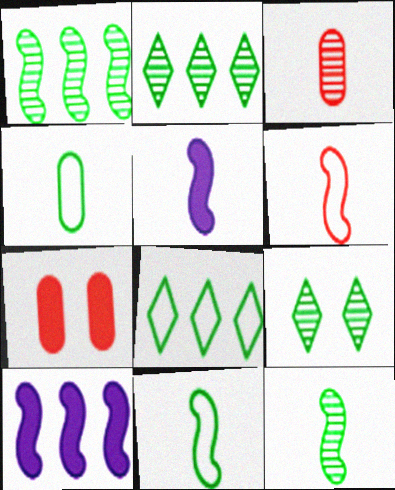[[5, 6, 12]]